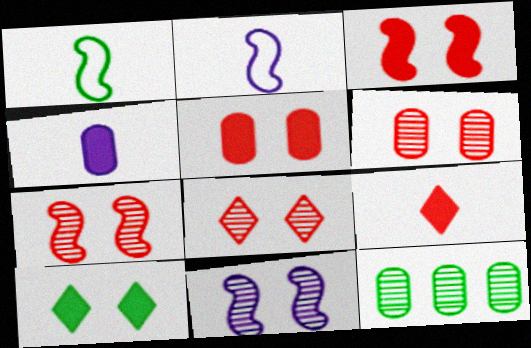[[1, 10, 12], 
[6, 7, 8]]